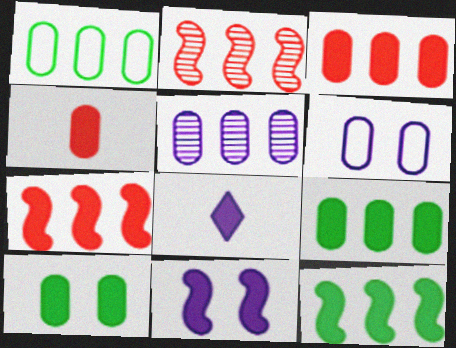[[1, 3, 5], 
[7, 8, 10]]